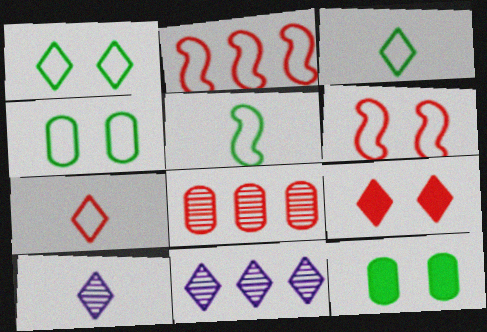[[2, 10, 12], 
[3, 9, 11]]